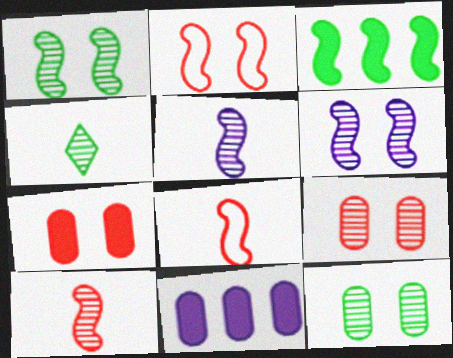[[2, 3, 5], 
[2, 4, 11], 
[3, 6, 8]]